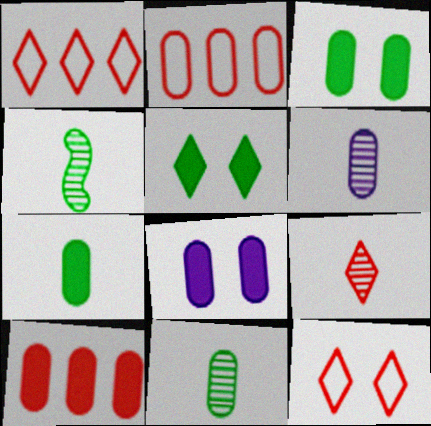[[1, 4, 8], 
[2, 3, 6], 
[2, 8, 11], 
[4, 6, 9], 
[7, 8, 10]]